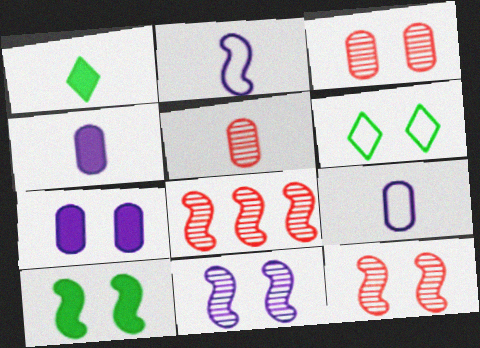[[1, 2, 5], 
[2, 8, 10], 
[4, 6, 8], 
[6, 7, 12]]